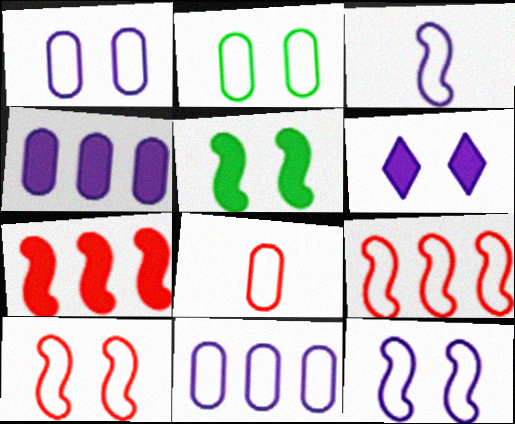[[2, 8, 11]]